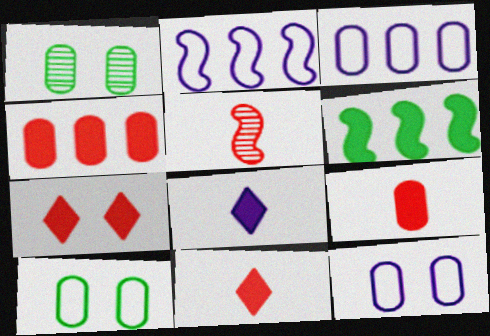[[1, 2, 11], 
[1, 3, 9]]